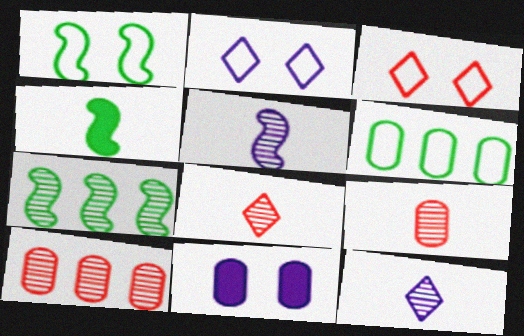[[1, 4, 7], 
[2, 4, 10], 
[6, 9, 11]]